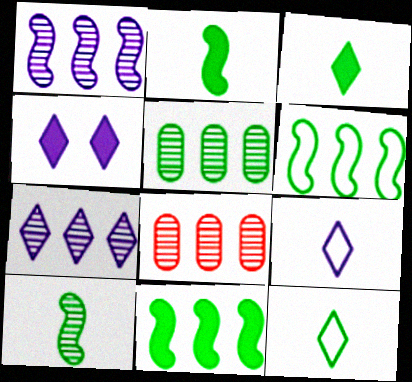[[4, 7, 9]]